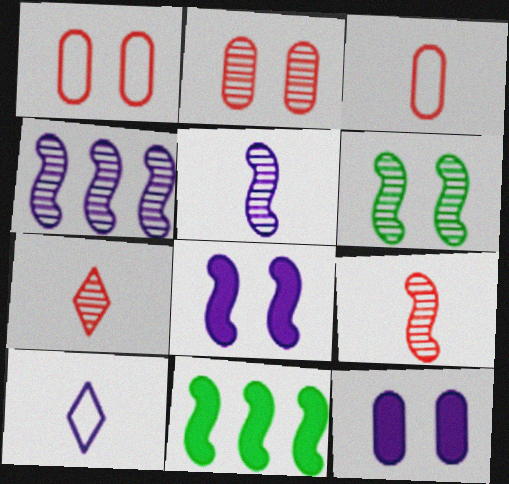[[2, 10, 11], 
[4, 6, 9], 
[4, 10, 12]]